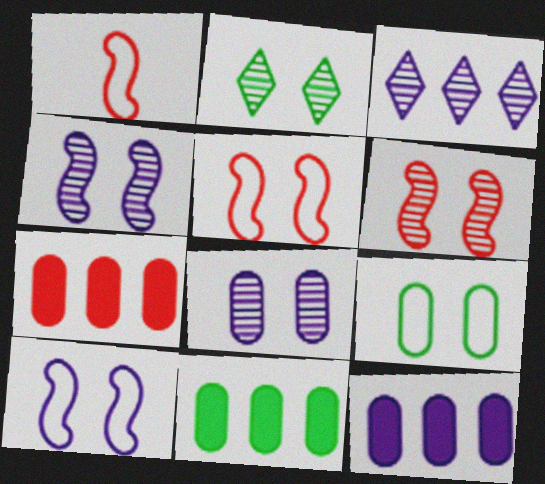[[1, 2, 12], 
[2, 6, 8], 
[7, 11, 12]]